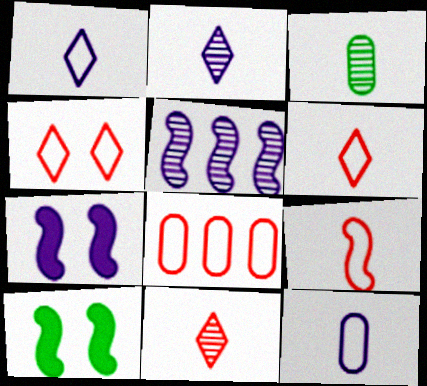[[2, 8, 10], 
[4, 8, 9], 
[5, 9, 10]]